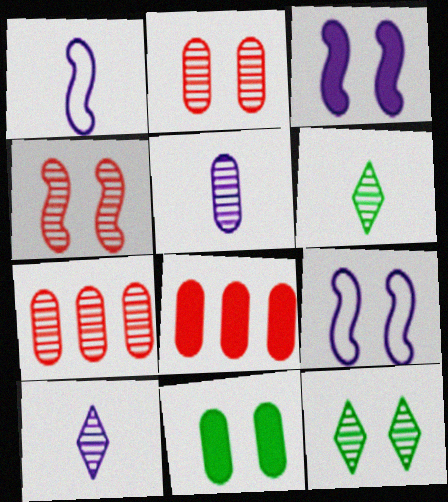[[1, 8, 12], 
[6, 8, 9]]